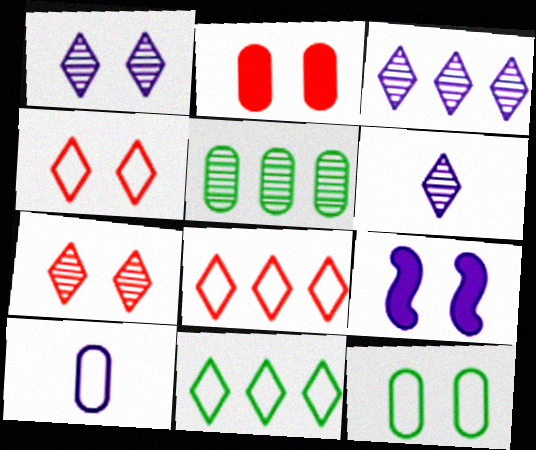[[1, 3, 6], 
[2, 5, 10], 
[3, 9, 10], 
[7, 9, 12]]